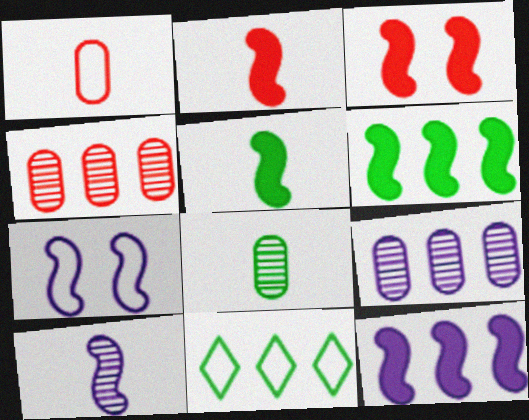[[1, 7, 11], 
[3, 5, 12], 
[4, 11, 12], 
[7, 10, 12]]